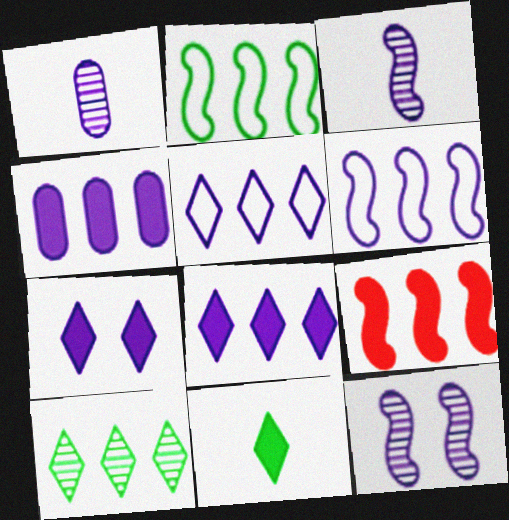[[1, 6, 7]]